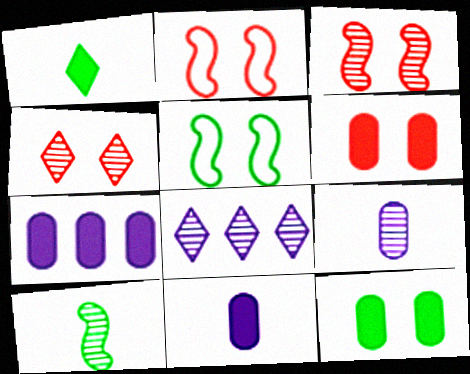[[2, 4, 6]]